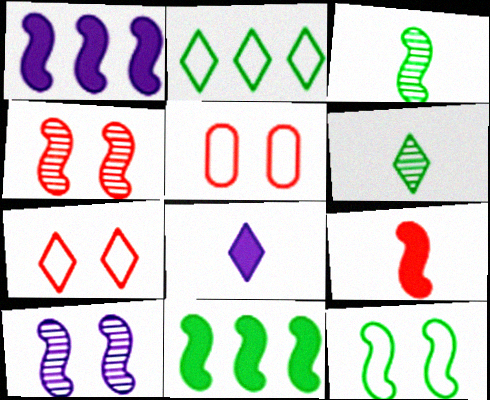[[1, 5, 6], 
[3, 11, 12]]